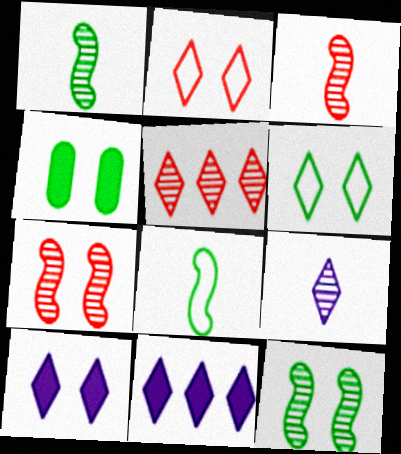[[4, 6, 12]]